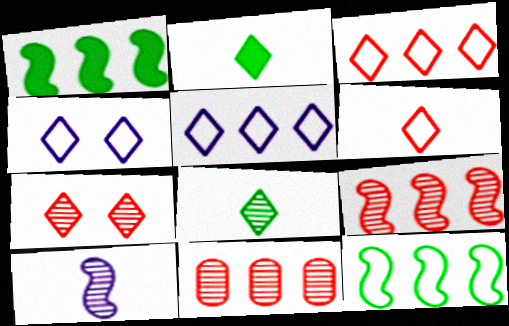[[1, 5, 11], 
[2, 5, 7]]